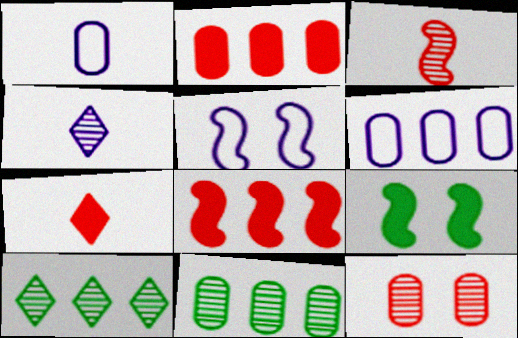[[2, 6, 11], 
[5, 7, 11], 
[6, 8, 10]]